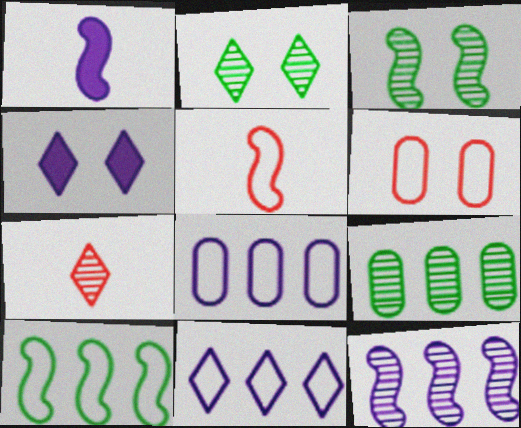[[3, 4, 6], 
[4, 5, 9]]